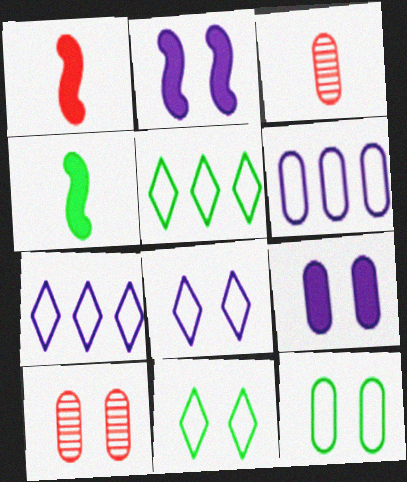[[2, 3, 5], 
[2, 10, 11], 
[4, 7, 10], 
[9, 10, 12]]